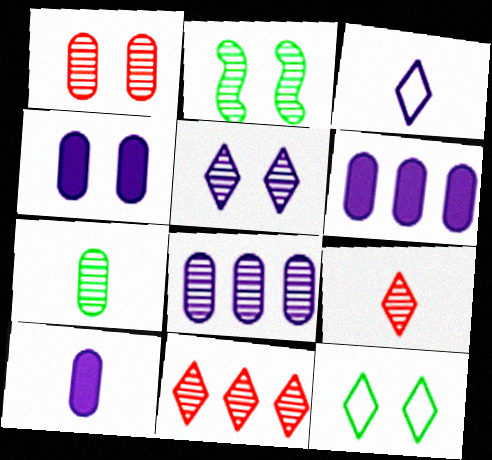[[1, 2, 5], 
[1, 7, 8], 
[2, 8, 9], 
[4, 6, 10]]